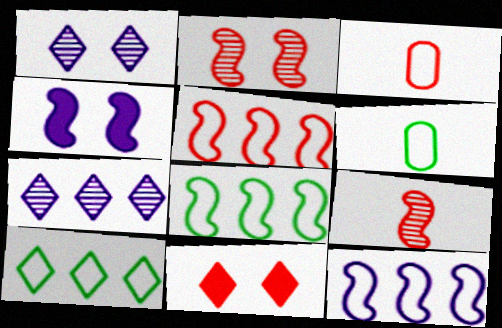[[4, 8, 9], 
[5, 8, 12]]